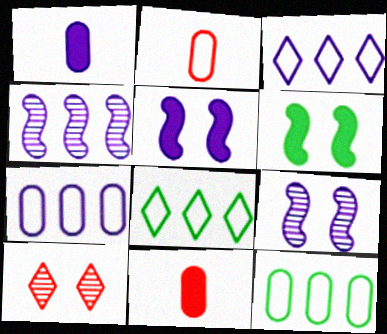[[1, 3, 9], 
[8, 9, 11]]